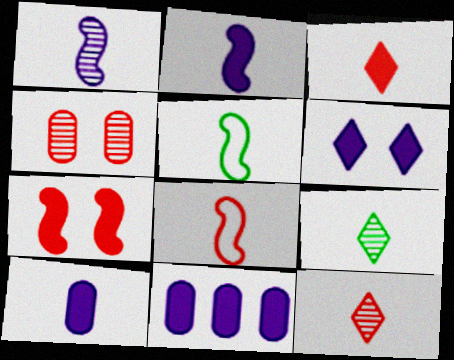[[2, 6, 11], 
[5, 10, 12], 
[8, 9, 10]]